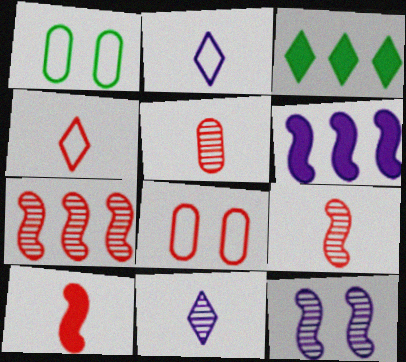[[4, 5, 10]]